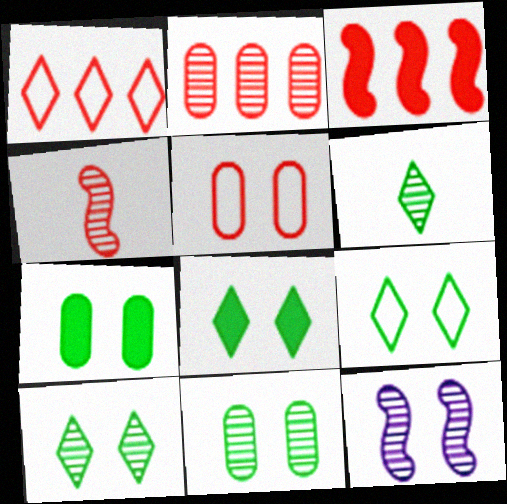[[1, 2, 3], 
[2, 6, 12], 
[5, 8, 12], 
[8, 9, 10]]